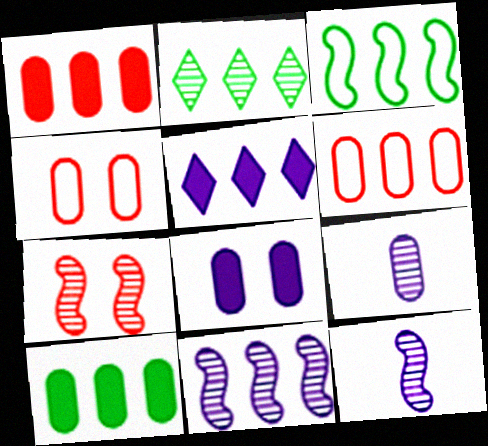[[2, 3, 10], 
[2, 7, 9], 
[4, 9, 10]]